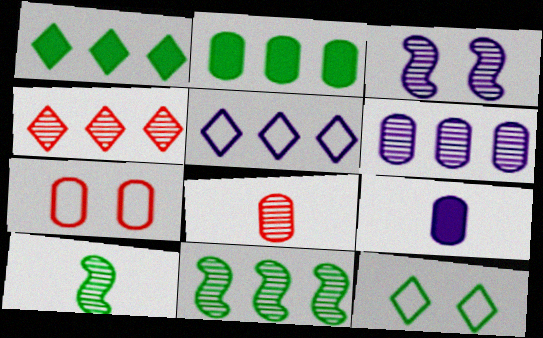[[1, 4, 5], 
[2, 10, 12], 
[3, 5, 9], 
[4, 6, 11]]